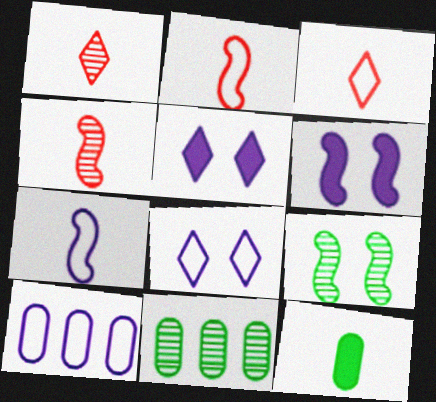[[1, 7, 12], 
[2, 5, 11], 
[3, 6, 11], 
[7, 8, 10]]